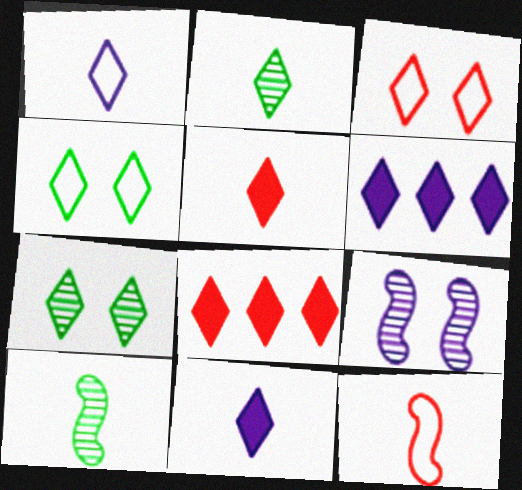[[1, 2, 5], 
[1, 7, 8], 
[2, 3, 6]]